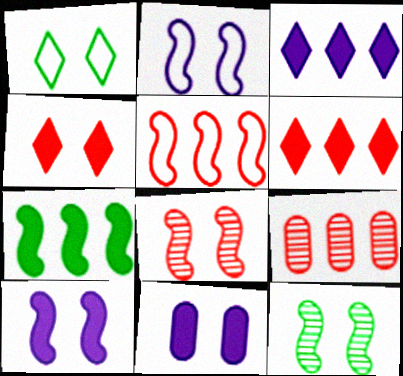[[1, 8, 11], 
[5, 6, 9]]